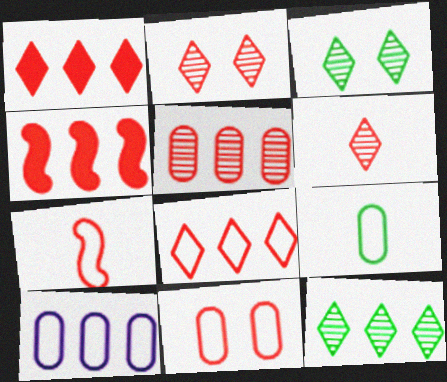[[4, 5, 8], 
[4, 6, 11], 
[4, 10, 12], 
[7, 8, 11], 
[9, 10, 11]]